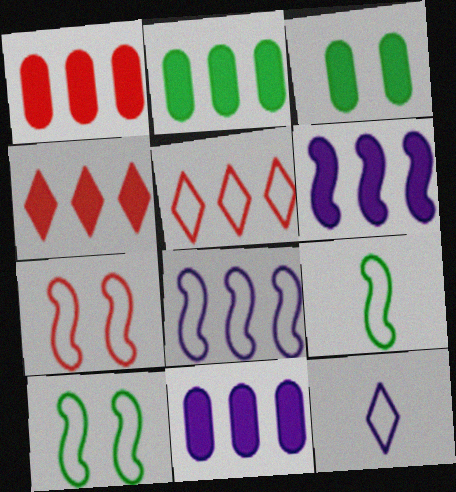[[1, 2, 11], 
[2, 4, 6], 
[7, 8, 9]]